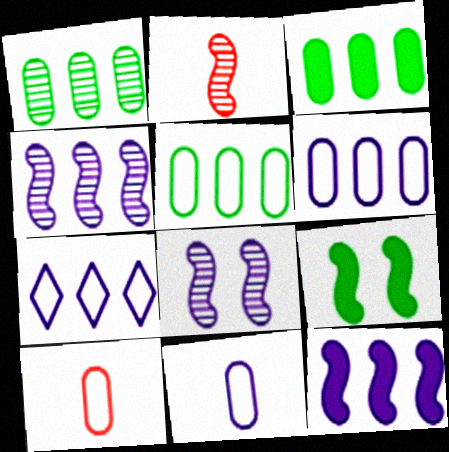[[1, 3, 5]]